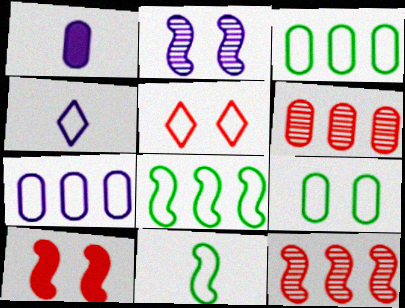[[1, 6, 9], 
[5, 7, 11]]